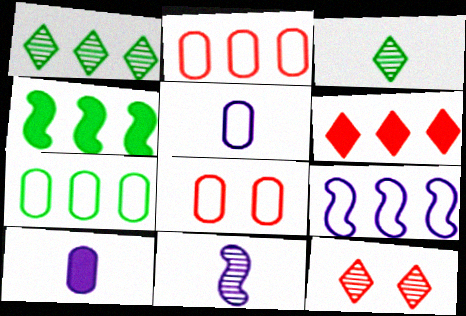[[1, 4, 7], 
[4, 5, 12], 
[5, 7, 8]]